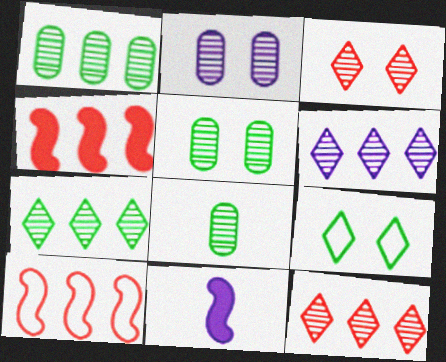[[1, 5, 8], 
[6, 7, 12]]